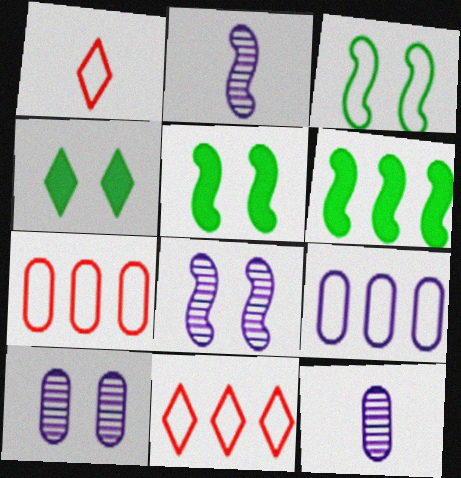[[1, 3, 9], 
[1, 6, 10], 
[2, 4, 7], 
[5, 11, 12]]